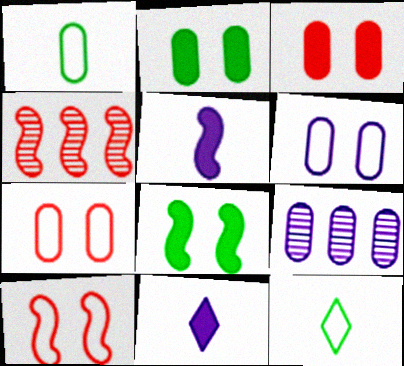[[1, 3, 9]]